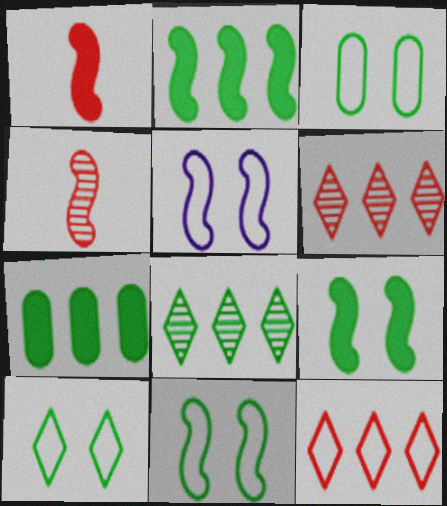[[2, 4, 5], 
[3, 10, 11]]